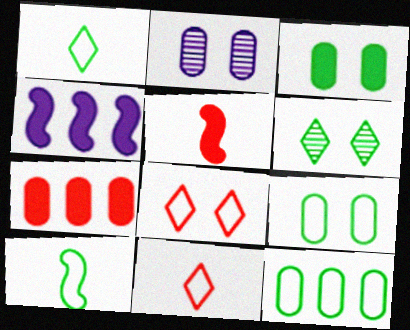[]